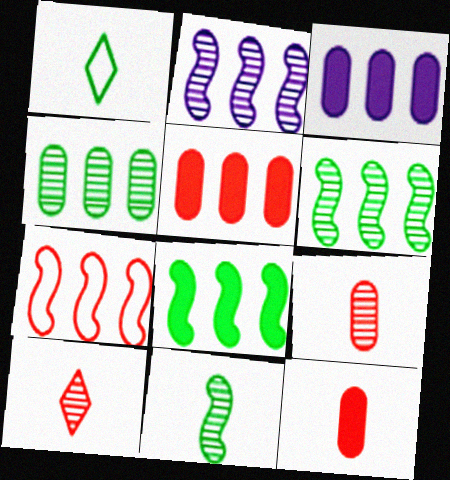[[2, 7, 8]]